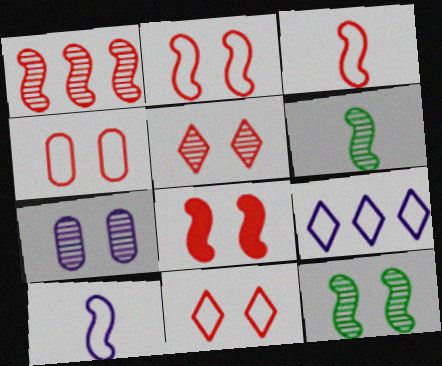[[1, 3, 8], 
[2, 4, 11], 
[4, 5, 8], 
[5, 7, 12]]